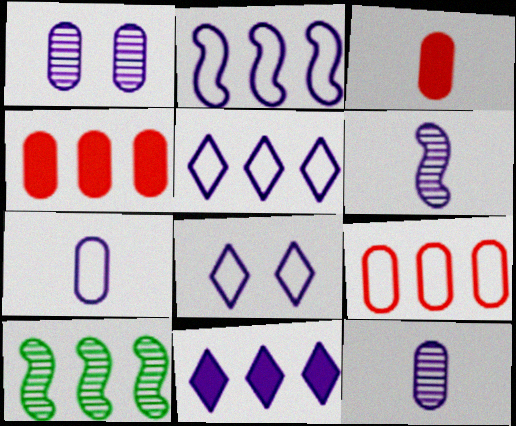[[2, 7, 8], 
[3, 8, 10], 
[4, 5, 10], 
[9, 10, 11]]